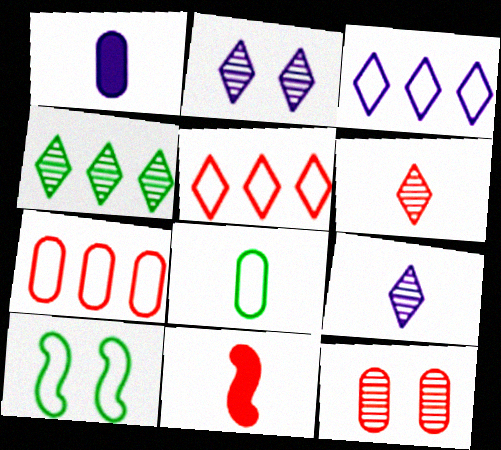[[2, 4, 6], 
[5, 11, 12], 
[8, 9, 11]]